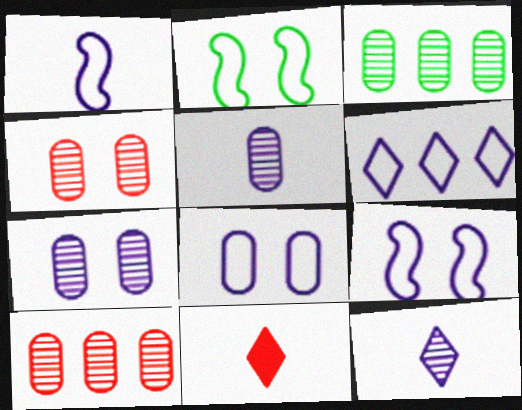[[1, 6, 8], 
[3, 4, 5], 
[3, 9, 11]]